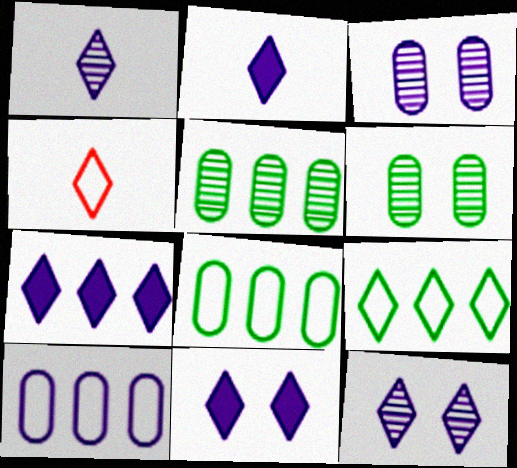[[2, 7, 11]]